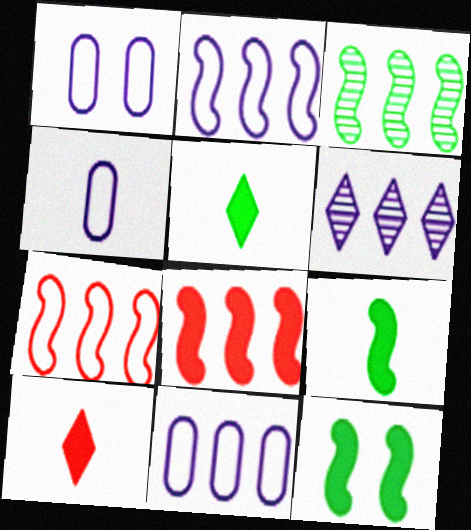[[1, 3, 10], 
[1, 4, 11], 
[2, 3, 8]]